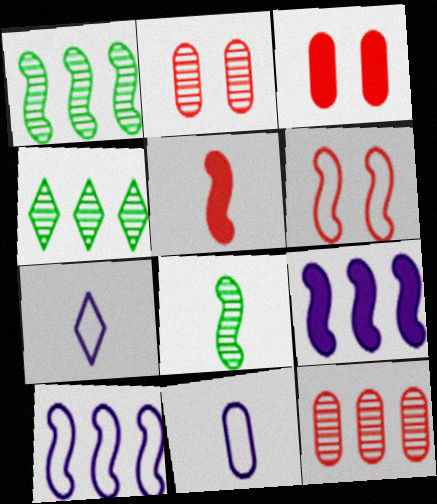[[1, 3, 7], 
[6, 8, 9]]